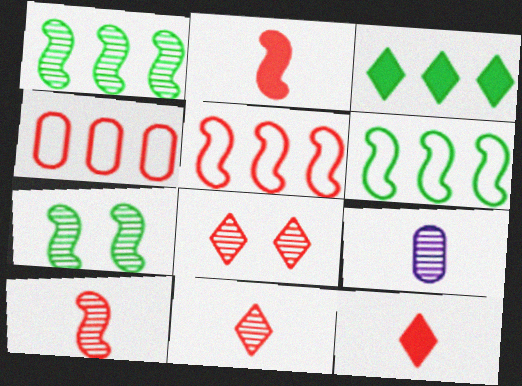[[1, 8, 9], 
[2, 4, 8]]